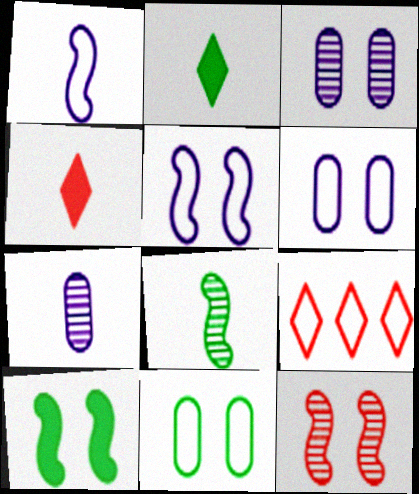[[1, 9, 11], 
[5, 10, 12], 
[7, 9, 10]]